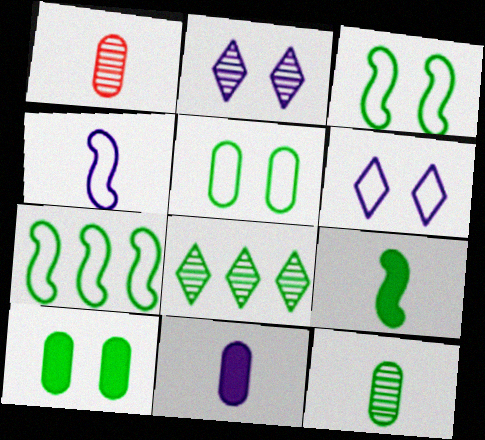[[5, 8, 9]]